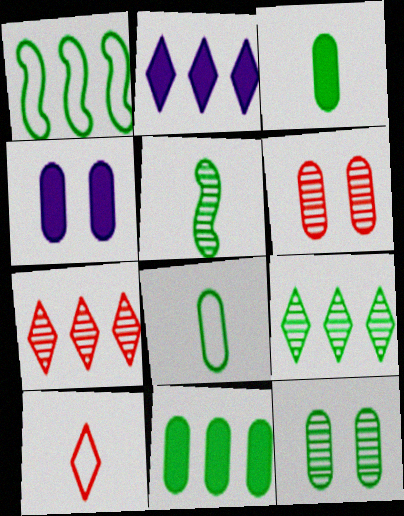[[1, 9, 11], 
[5, 9, 12], 
[8, 11, 12]]